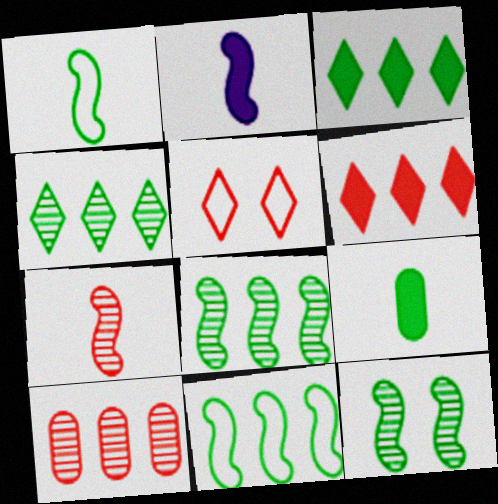[[1, 2, 7]]